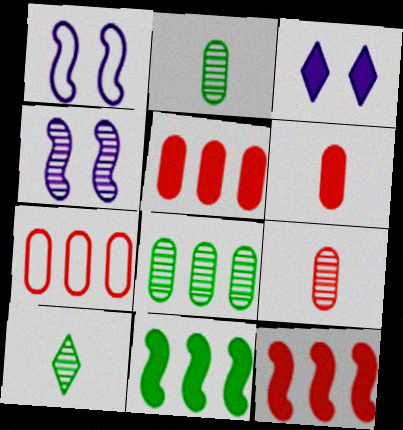[[1, 5, 10], 
[3, 6, 11]]